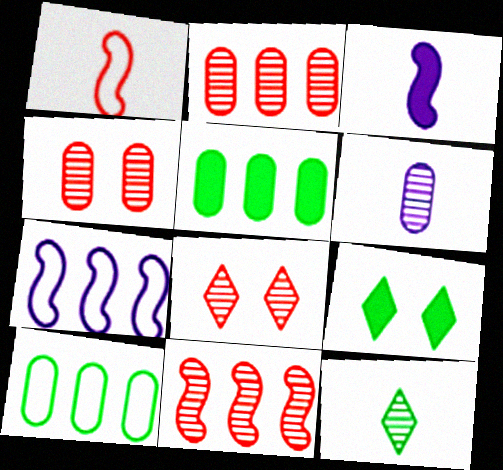[[3, 8, 10]]